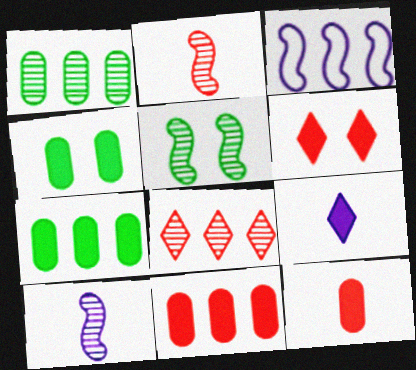[[3, 7, 8]]